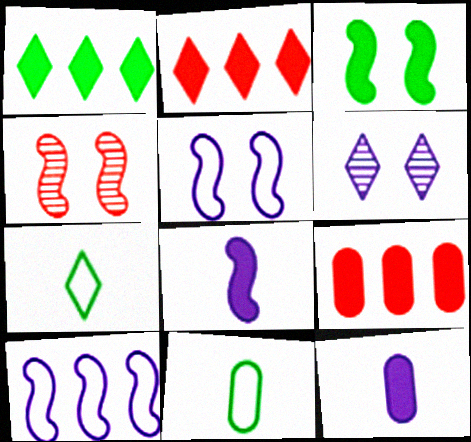[[2, 3, 12], 
[2, 6, 7], 
[3, 4, 5], 
[6, 10, 12]]